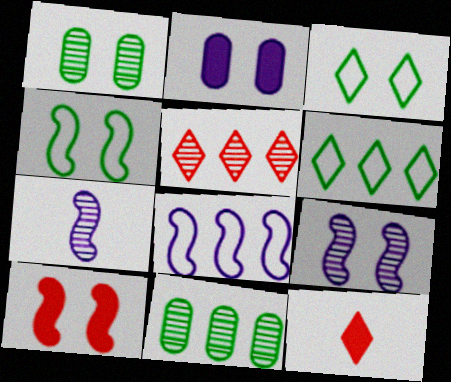[[1, 5, 7], 
[1, 8, 12], 
[4, 9, 10]]